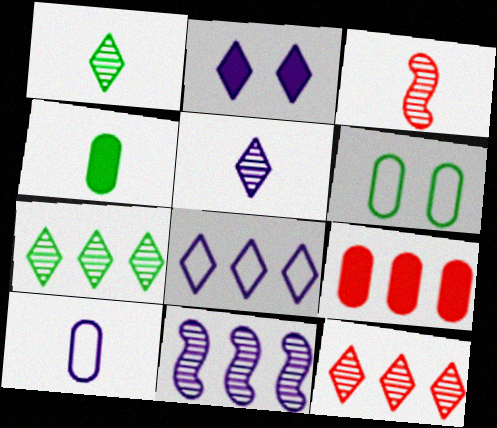[[2, 5, 8], 
[2, 10, 11]]